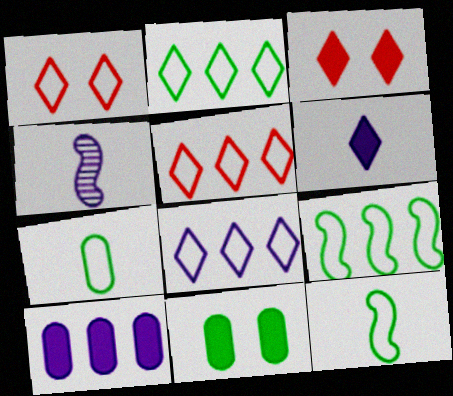[[2, 5, 8], 
[4, 5, 11]]